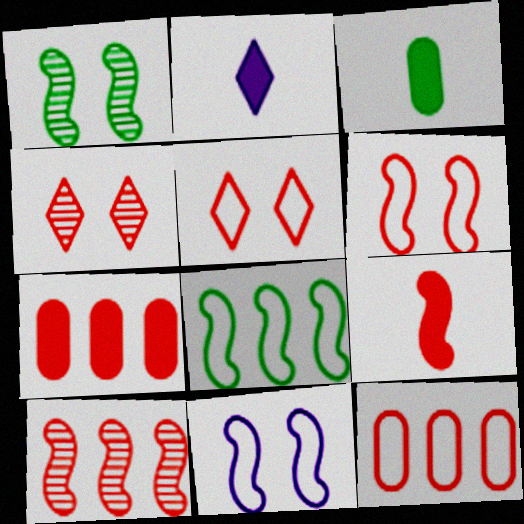[[1, 2, 12], 
[2, 3, 9], 
[4, 9, 12], 
[6, 9, 10]]